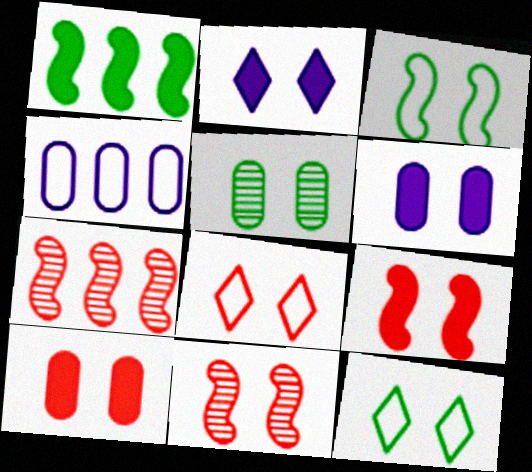[[6, 11, 12], 
[8, 10, 11]]